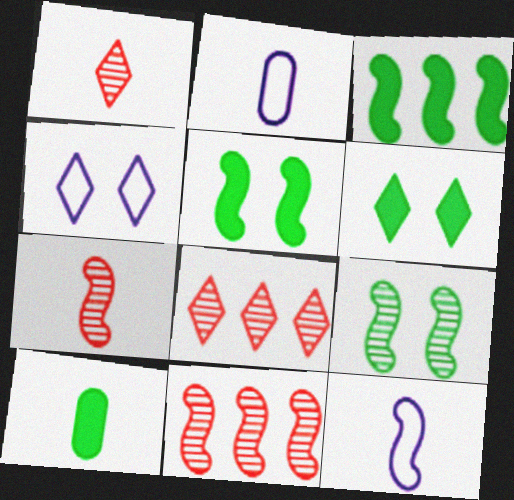[[1, 10, 12], 
[2, 5, 8], 
[2, 6, 11], 
[3, 6, 10], 
[4, 10, 11], 
[5, 11, 12]]